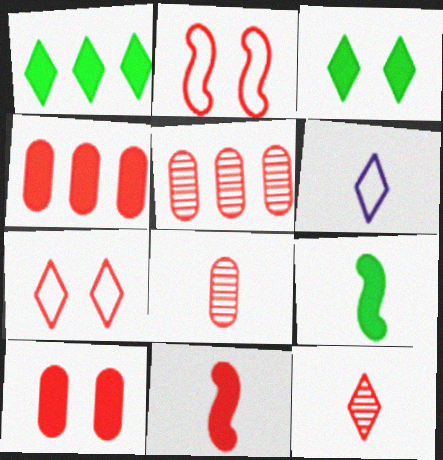[[2, 4, 12], 
[5, 7, 11], 
[6, 8, 9]]